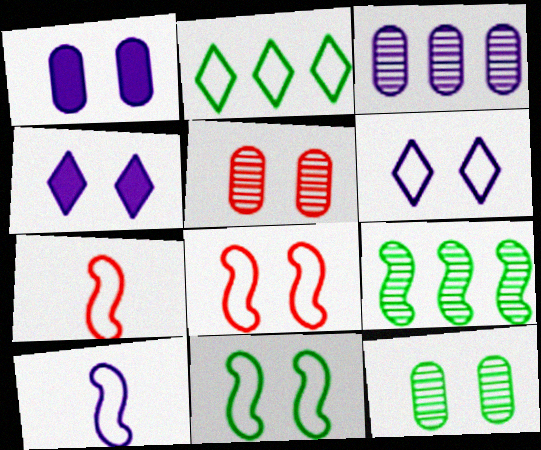[[3, 4, 10], 
[4, 5, 11], 
[4, 8, 12]]